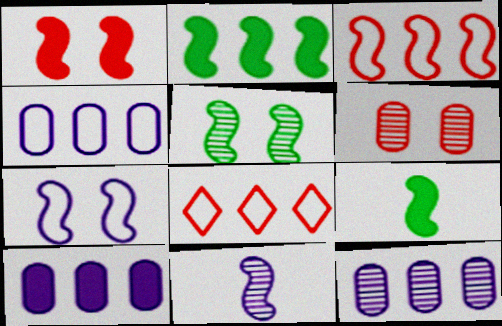[[1, 5, 7], 
[2, 8, 12], 
[4, 10, 12]]